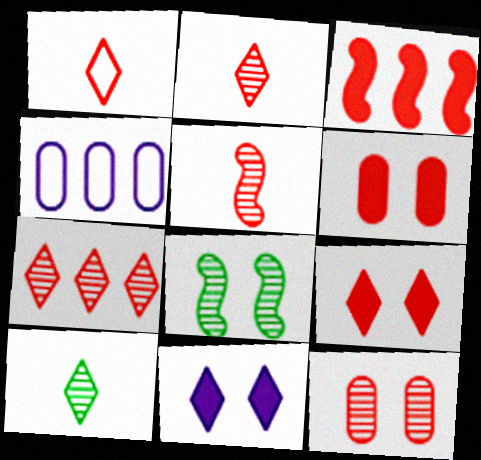[[1, 3, 12], 
[1, 7, 9], 
[5, 7, 12]]